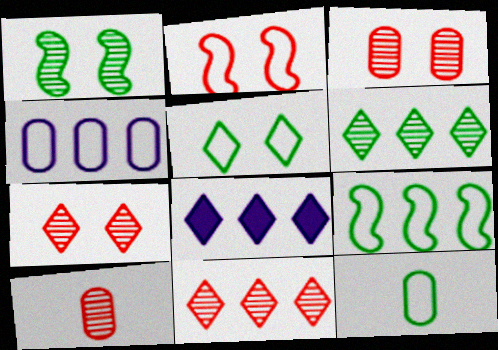[[5, 9, 12]]